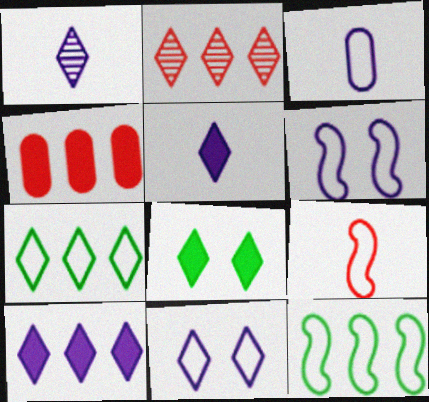[[1, 10, 11], 
[2, 7, 10], 
[6, 9, 12]]